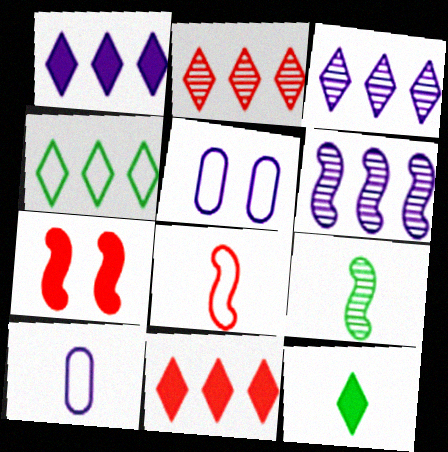[[1, 2, 4], 
[3, 4, 11], 
[4, 5, 8], 
[5, 9, 11]]